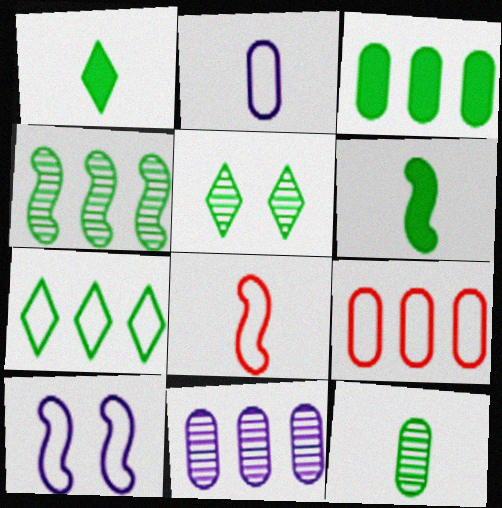[[1, 5, 7], 
[3, 4, 7], 
[3, 9, 11], 
[4, 5, 12]]